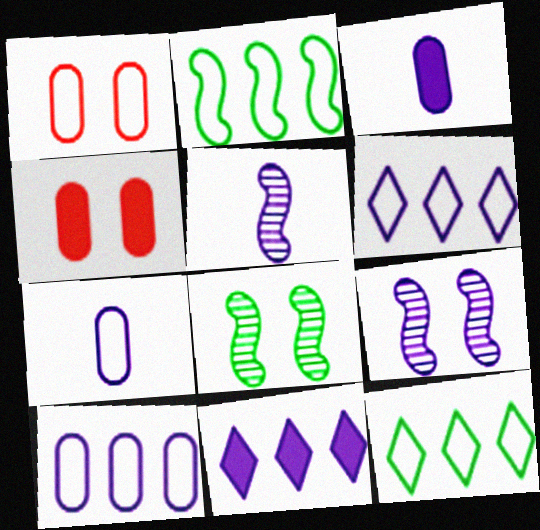[[3, 6, 9], 
[4, 5, 12], 
[7, 9, 11]]